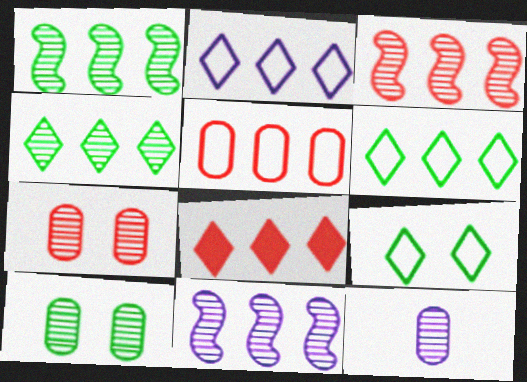[[1, 3, 11], 
[2, 4, 8], 
[3, 5, 8]]